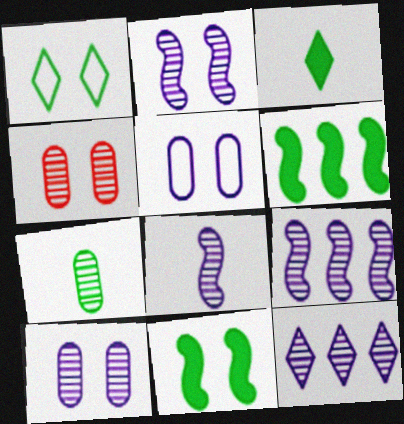[[1, 6, 7], 
[2, 8, 9], 
[8, 10, 12]]